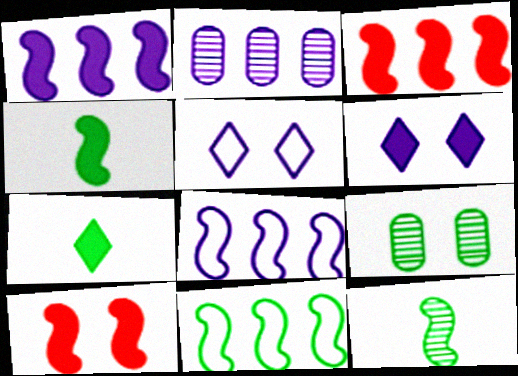[[1, 4, 10], 
[5, 9, 10], 
[7, 9, 11], 
[8, 10, 12]]